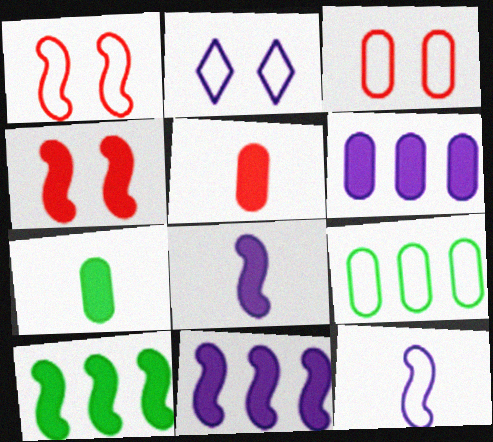[[4, 8, 10]]